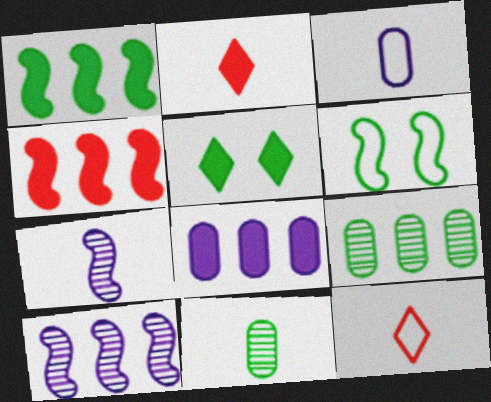[[4, 6, 7]]